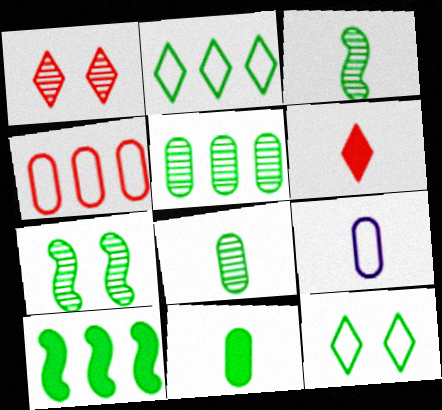[[1, 9, 10], 
[2, 5, 10], 
[2, 7, 11], 
[3, 6, 9], 
[8, 10, 12]]